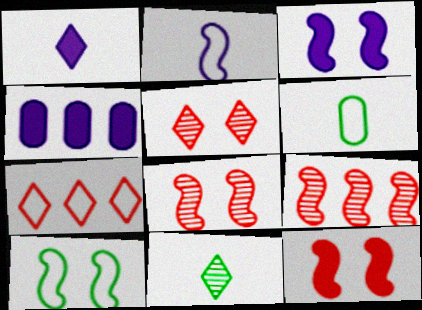[[1, 3, 4], 
[3, 8, 10]]